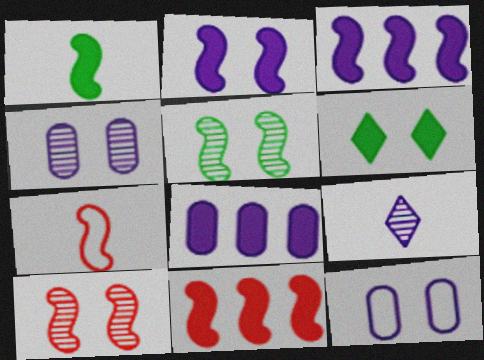[[1, 2, 11], 
[3, 5, 7], 
[3, 9, 12], 
[6, 10, 12], 
[7, 10, 11]]